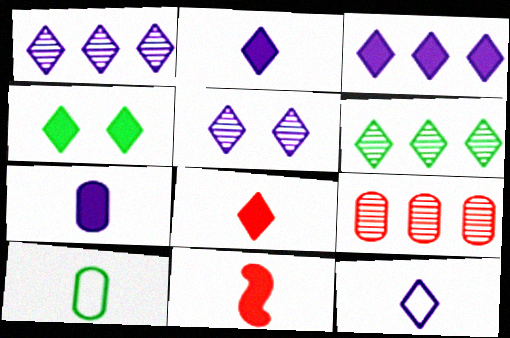[[3, 4, 8], 
[3, 5, 12]]